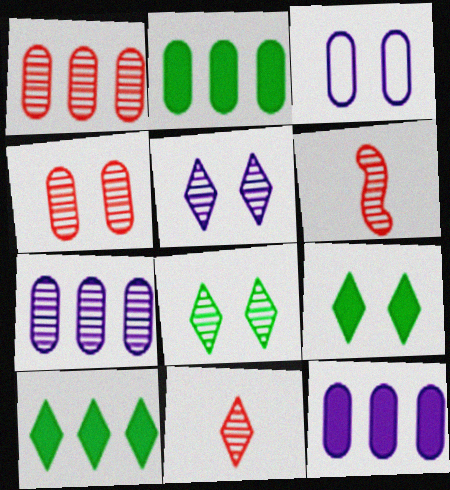[[3, 6, 10], 
[6, 7, 8]]